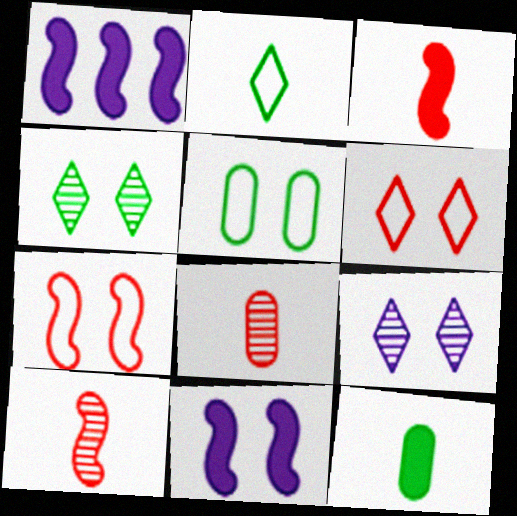[]